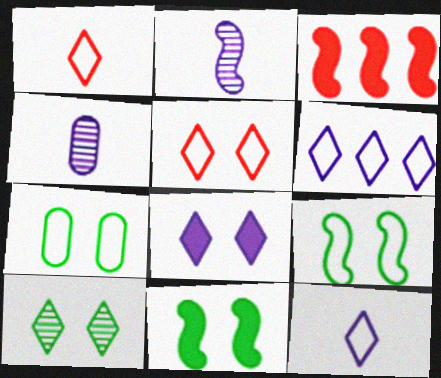[[2, 3, 9], 
[5, 8, 10], 
[7, 10, 11]]